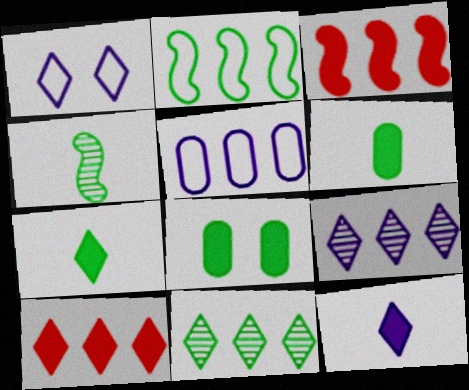[[1, 9, 12], 
[3, 5, 11], 
[3, 8, 12]]